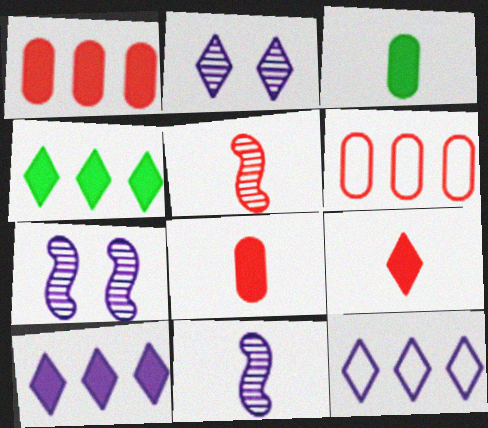[]